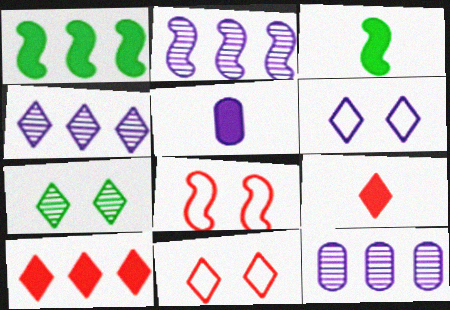[[2, 3, 8], 
[2, 4, 12], 
[2, 5, 6], 
[3, 5, 9], 
[3, 11, 12]]